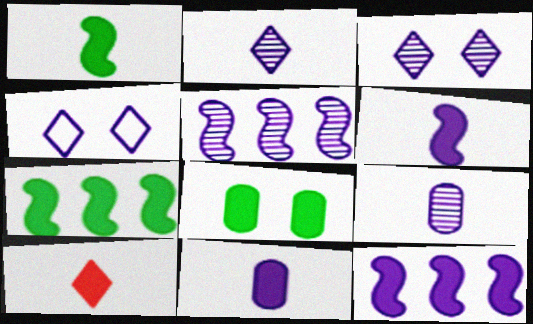[[1, 10, 11], 
[3, 5, 9], 
[4, 5, 11], 
[4, 9, 12], 
[8, 10, 12]]